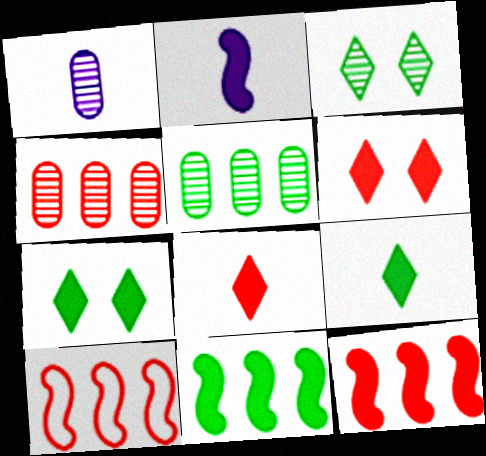[[1, 7, 10]]